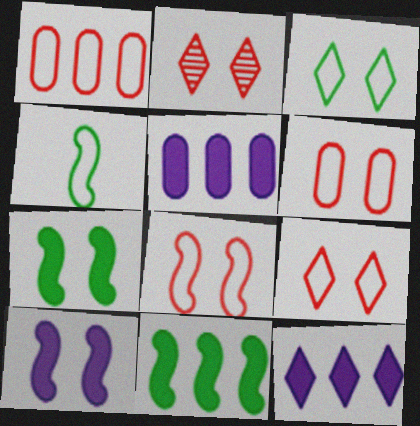[[2, 4, 5], 
[6, 8, 9]]